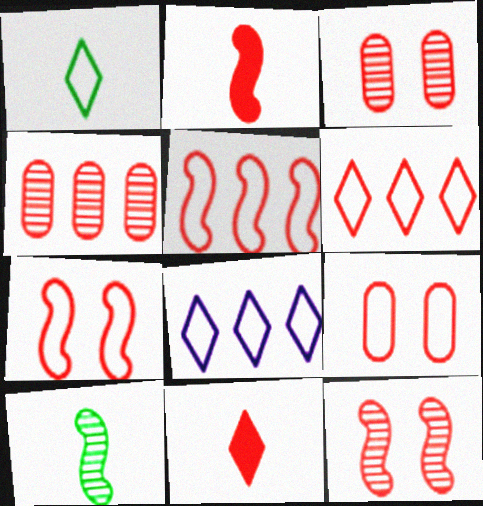[[2, 3, 6], 
[2, 5, 12], 
[3, 5, 11], 
[4, 7, 11]]